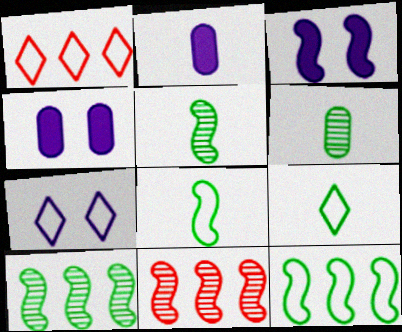[[1, 3, 6], 
[1, 4, 5], 
[1, 7, 9], 
[3, 8, 11], 
[4, 9, 11]]